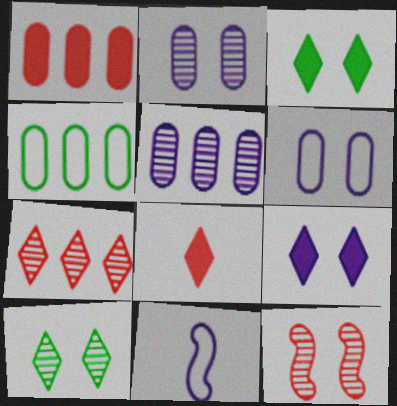[[1, 4, 5], 
[1, 10, 11], 
[2, 10, 12], 
[3, 6, 12], 
[5, 9, 11]]